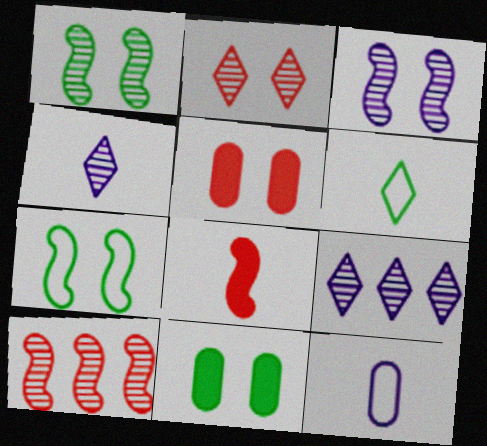[]